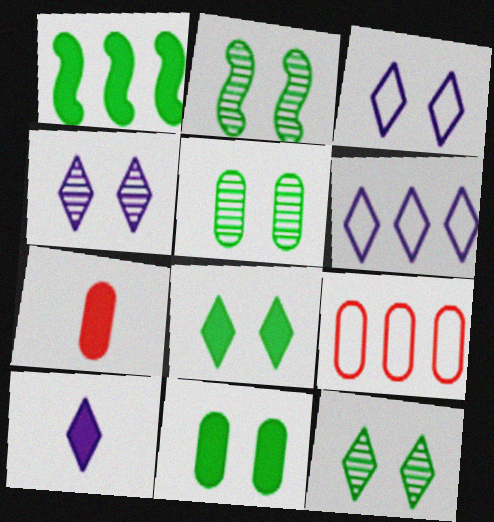[[2, 5, 12], 
[2, 6, 7], 
[2, 9, 10], 
[4, 6, 10]]